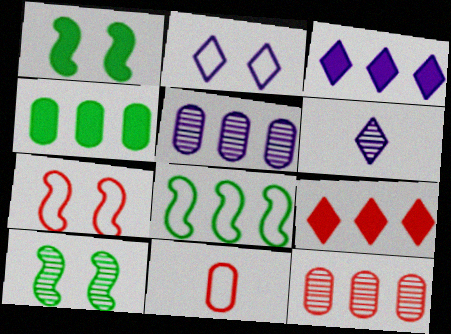[[2, 3, 6], 
[2, 8, 11], 
[3, 8, 12], 
[3, 10, 11], 
[4, 6, 7], 
[5, 8, 9], 
[6, 10, 12]]